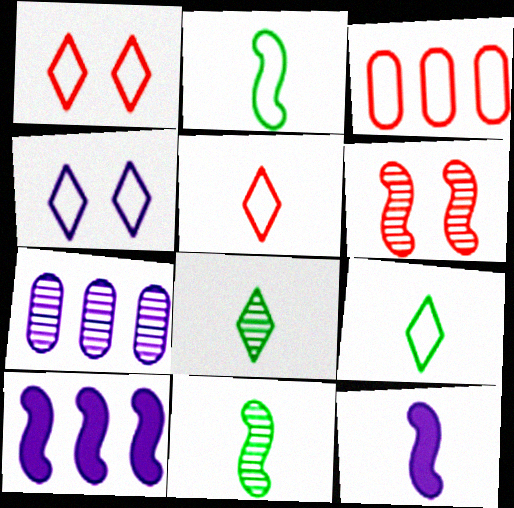[[2, 3, 4], 
[2, 6, 10], 
[4, 7, 12], 
[6, 7, 8]]